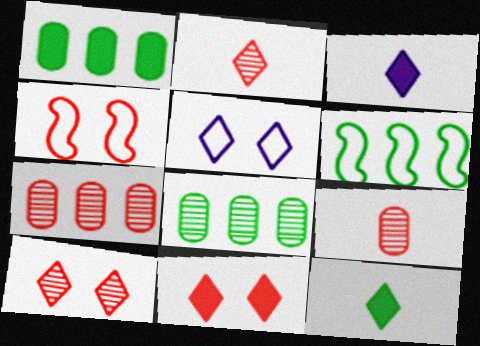[[3, 4, 8]]